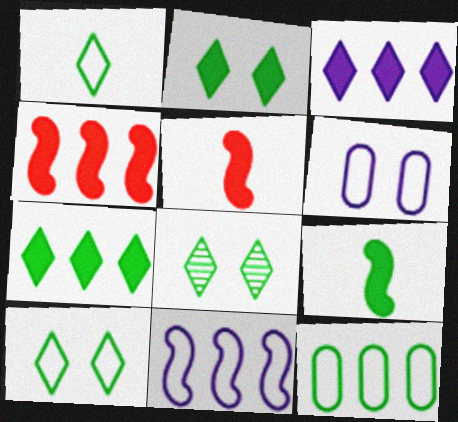[[1, 7, 8], 
[2, 8, 10], 
[8, 9, 12]]